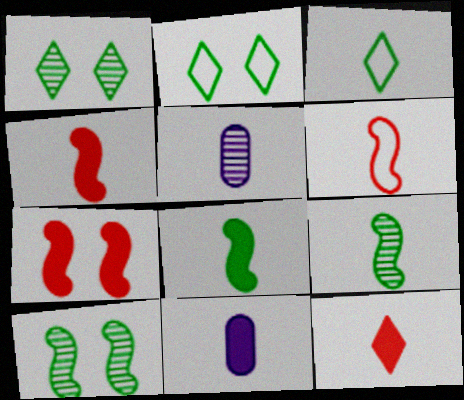[[3, 4, 5], 
[8, 11, 12]]